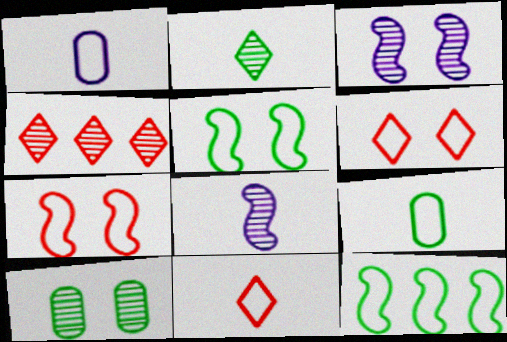[[1, 6, 12], 
[4, 8, 10]]